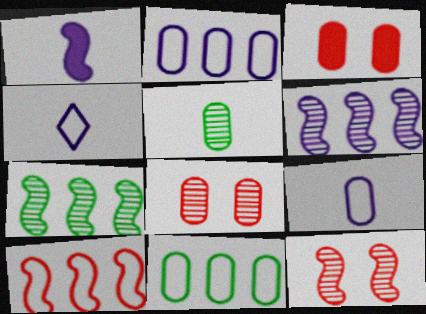[[2, 3, 5], 
[3, 4, 7]]